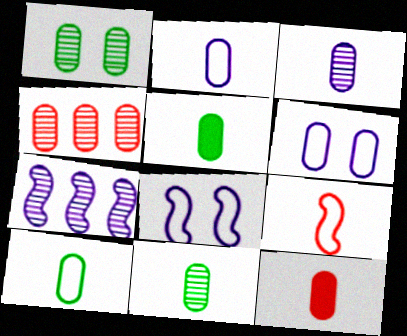[[1, 3, 4], 
[2, 11, 12], 
[3, 10, 12], 
[4, 5, 6], 
[5, 10, 11]]